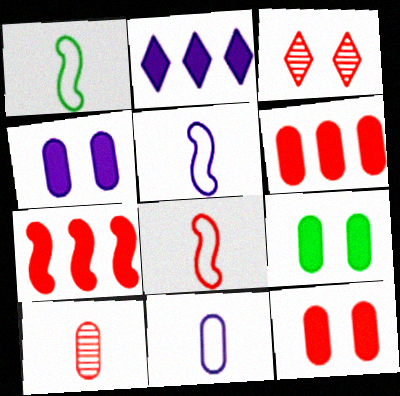[[1, 5, 8], 
[3, 6, 8], 
[4, 9, 12]]